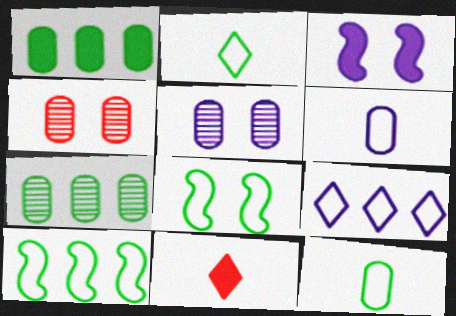[[1, 3, 11], 
[1, 4, 6], 
[5, 10, 11]]